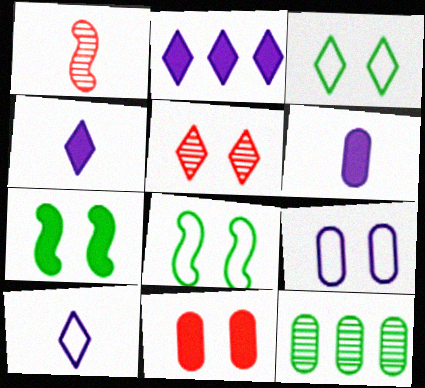[[5, 7, 9]]